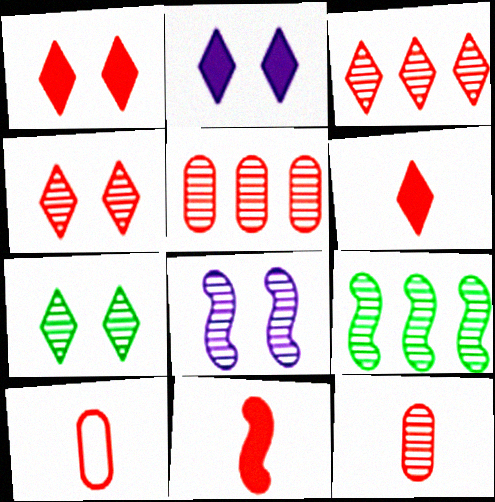[[2, 9, 10]]